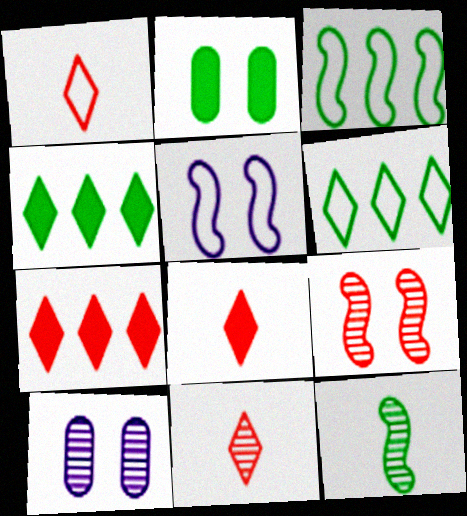[[1, 8, 11], 
[2, 6, 12], 
[3, 8, 10]]